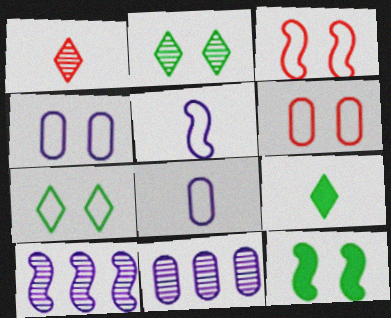[[3, 4, 7], 
[3, 9, 11], 
[6, 9, 10]]